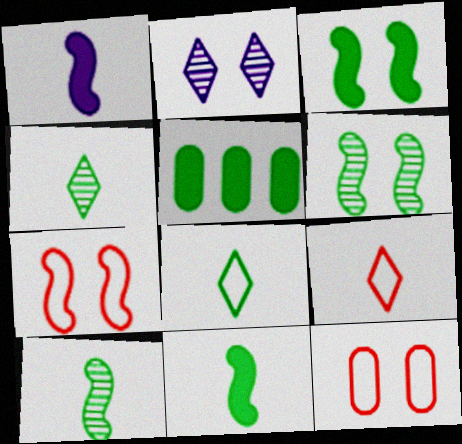[[2, 3, 12], 
[5, 6, 8]]